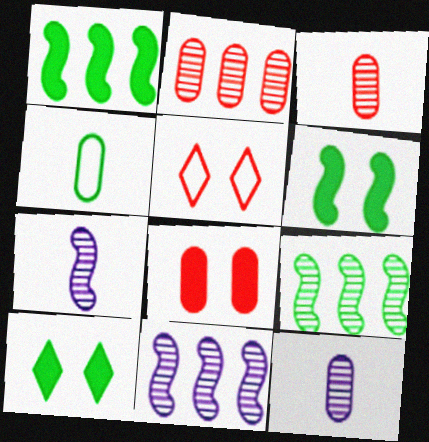[[1, 5, 12], 
[4, 9, 10]]